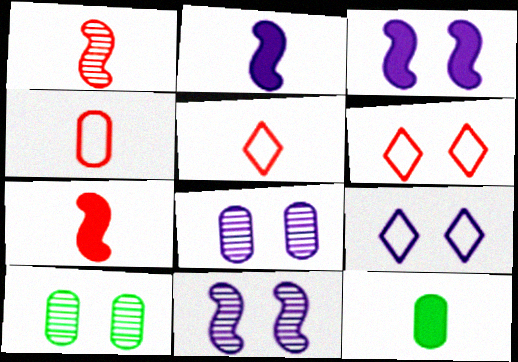[[3, 6, 10], 
[3, 8, 9]]